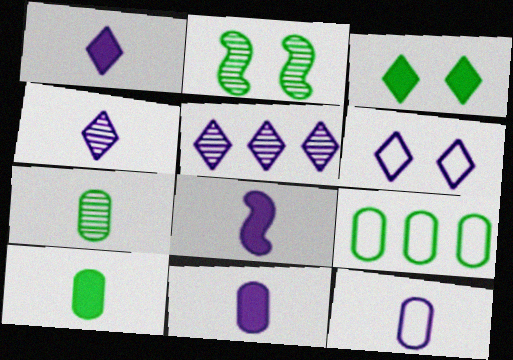[[1, 5, 6], 
[1, 8, 11], 
[4, 8, 12]]